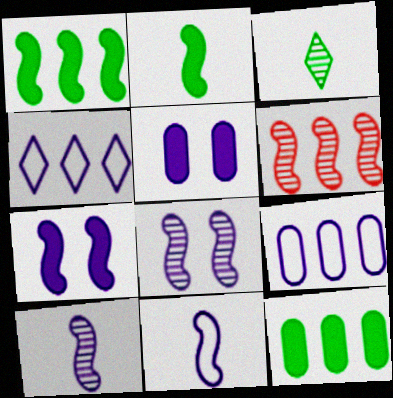[[4, 5, 10], 
[4, 6, 12]]